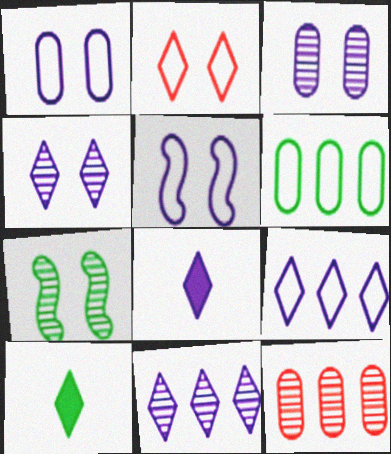[[2, 10, 11], 
[4, 8, 9], 
[5, 10, 12], 
[6, 7, 10]]